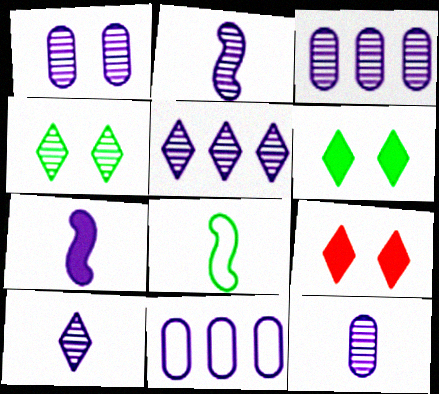[[1, 2, 5], 
[1, 3, 12], 
[2, 10, 12], 
[3, 8, 9]]